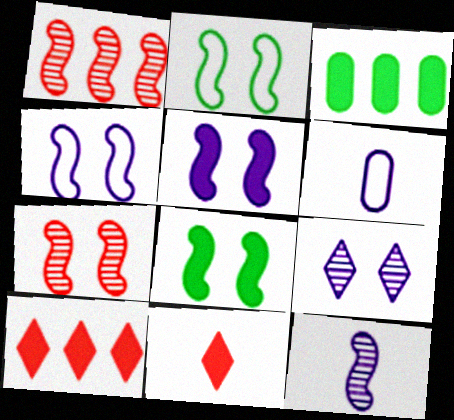[[2, 5, 7], 
[3, 5, 11], 
[4, 7, 8]]